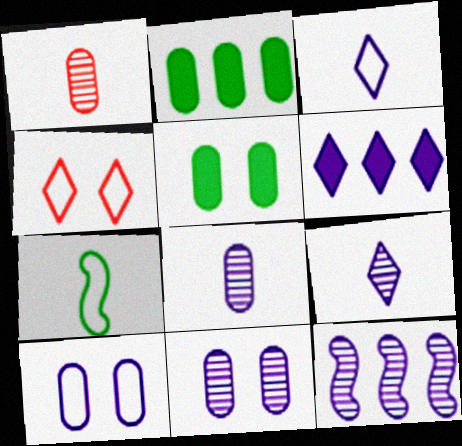[[1, 2, 10], 
[9, 11, 12]]